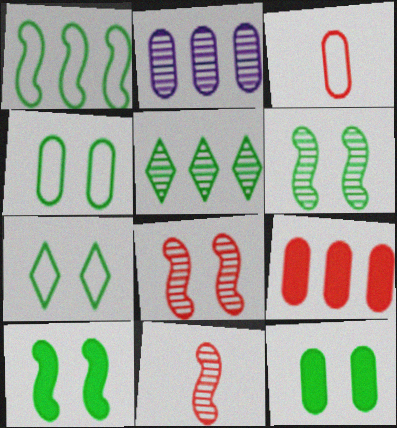[[2, 3, 12], 
[6, 7, 12]]